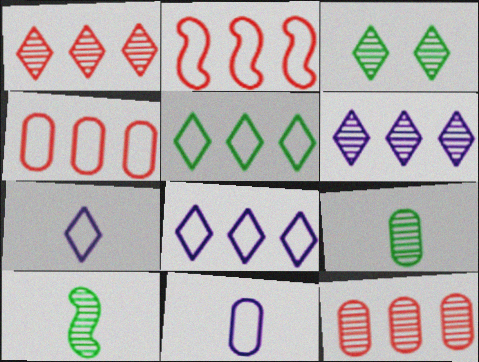[]